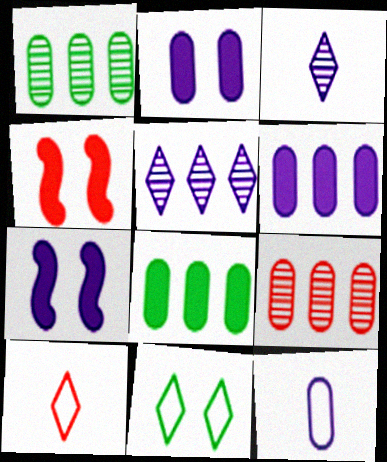[[1, 7, 10], 
[4, 9, 10], 
[5, 7, 12]]